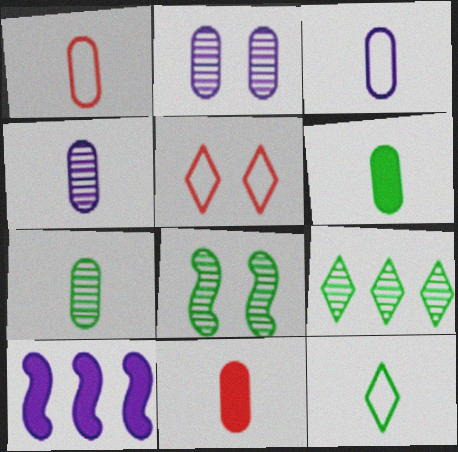[[1, 4, 6], 
[3, 7, 11], 
[5, 7, 10], 
[7, 8, 9]]